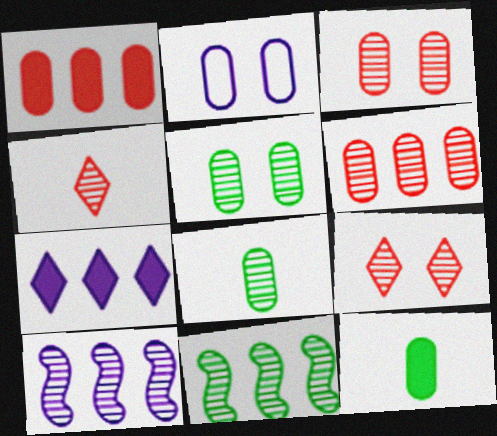[[1, 2, 8], 
[2, 6, 12], 
[4, 5, 10], 
[8, 9, 10]]